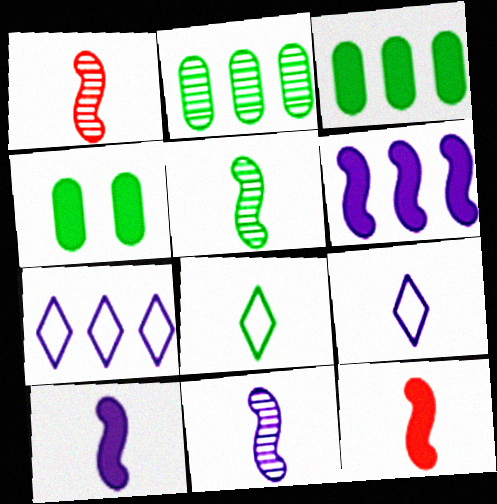[[1, 4, 7], 
[1, 5, 11]]